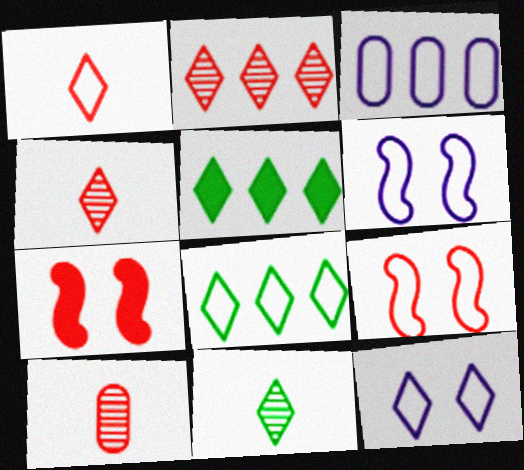[[1, 8, 12], 
[3, 7, 11], 
[4, 5, 12], 
[5, 6, 10]]